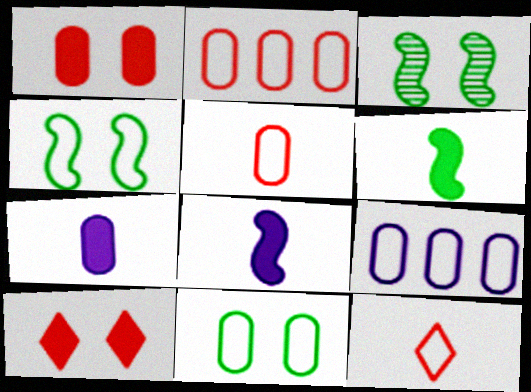[[4, 9, 12], 
[5, 9, 11]]